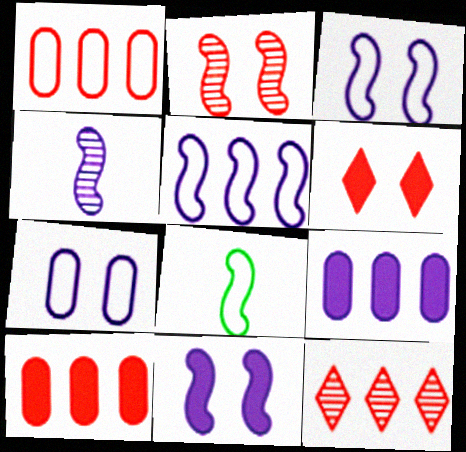[[4, 5, 11]]